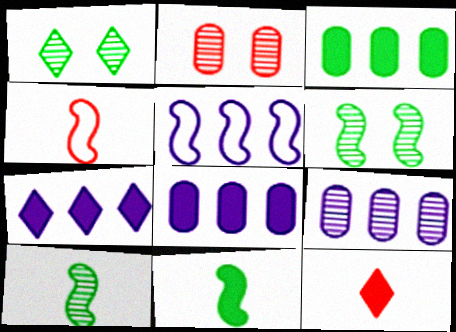[[1, 4, 8], 
[5, 7, 9]]